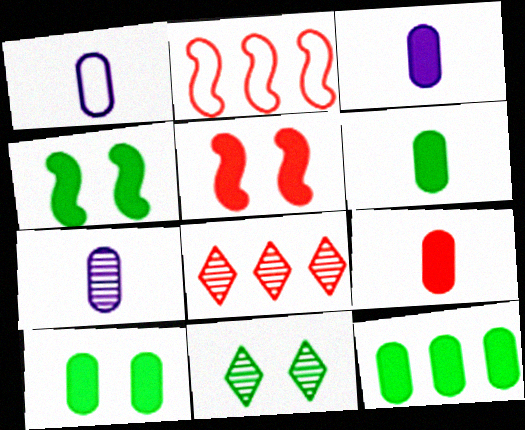[[1, 3, 7], 
[1, 4, 8], 
[2, 3, 11], 
[3, 6, 9], 
[6, 10, 12]]